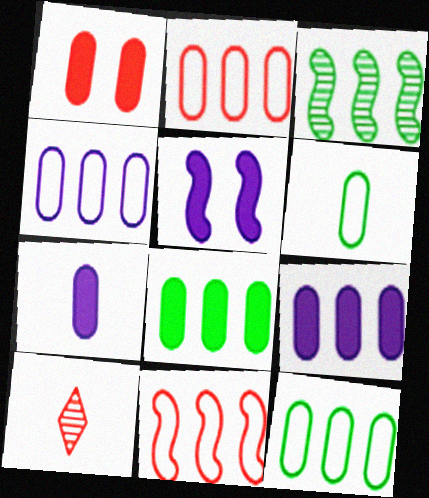[[1, 7, 8], 
[1, 10, 11], 
[2, 4, 12], 
[5, 10, 12]]